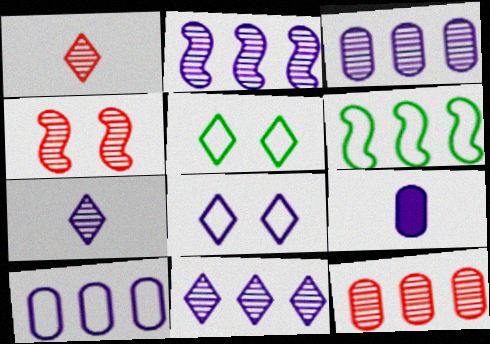[[1, 4, 12], 
[2, 3, 11], 
[2, 8, 9]]